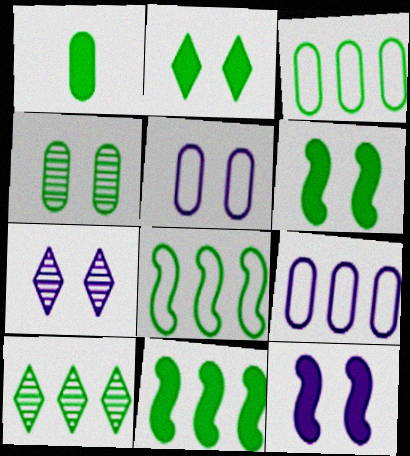[[1, 2, 11], 
[1, 3, 4], 
[3, 10, 11], 
[5, 7, 12]]